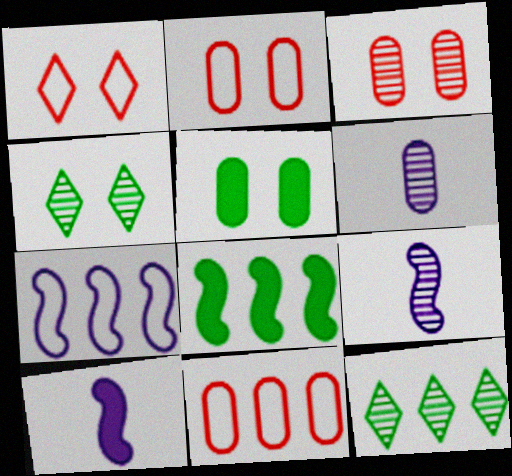[[1, 6, 8], 
[2, 10, 12], 
[3, 9, 12], 
[4, 10, 11], 
[5, 6, 11]]